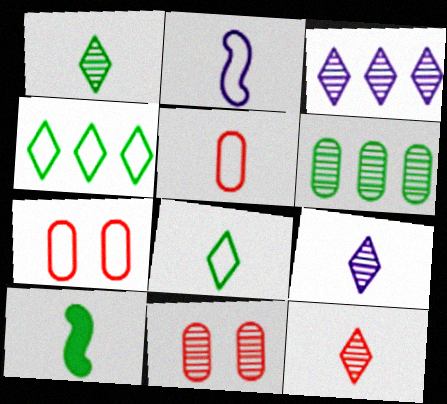[[1, 9, 12], 
[2, 4, 7], 
[2, 5, 8], 
[3, 7, 10], 
[5, 9, 10]]